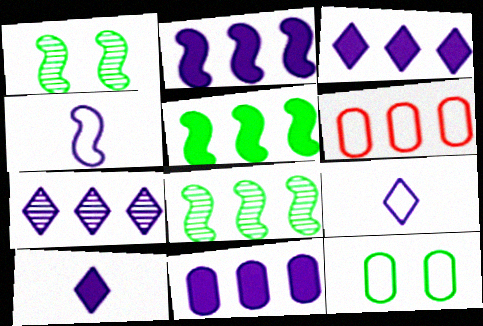[[1, 6, 10], 
[2, 3, 11], 
[3, 6, 8], 
[5, 6, 7]]